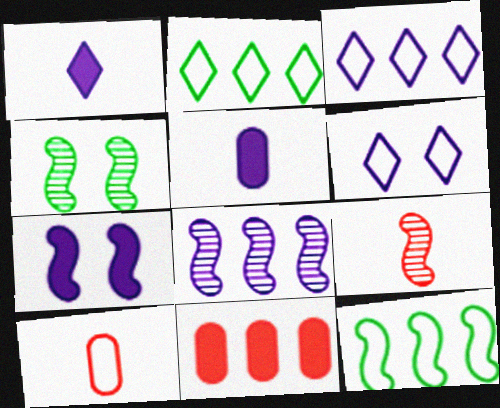[[2, 8, 11], 
[4, 8, 9], 
[5, 6, 8], 
[6, 10, 12], 
[7, 9, 12]]